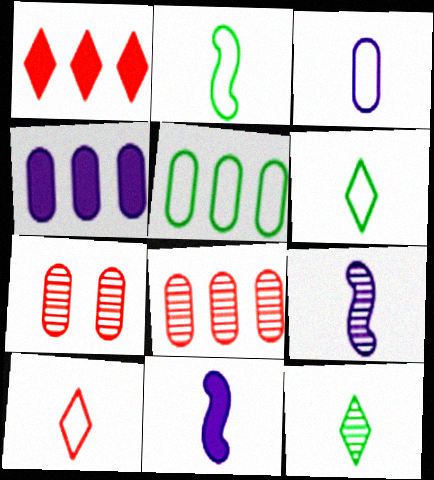[[2, 3, 10], 
[4, 5, 8]]